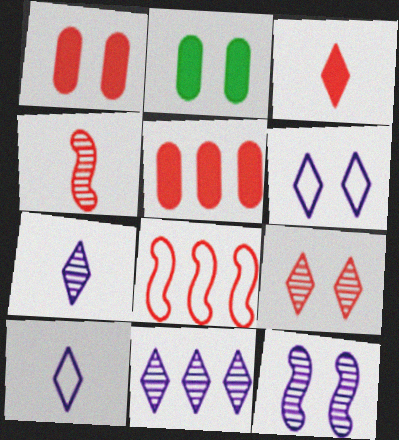[[2, 7, 8]]